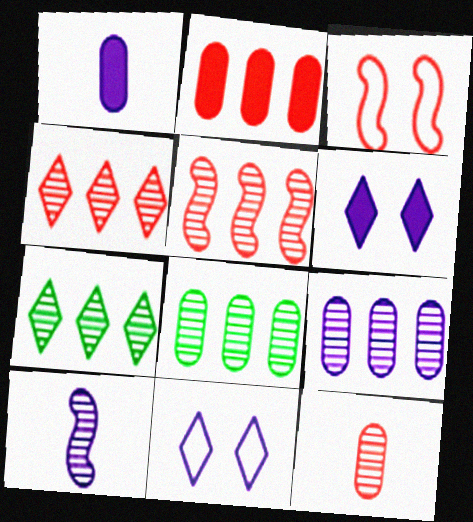[[1, 3, 7], 
[5, 7, 9]]